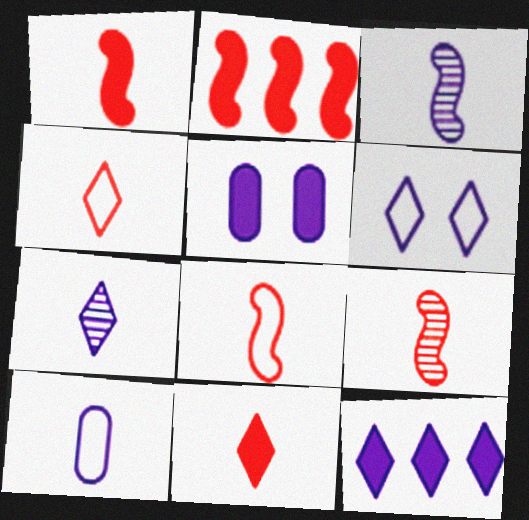[[1, 8, 9], 
[6, 7, 12]]